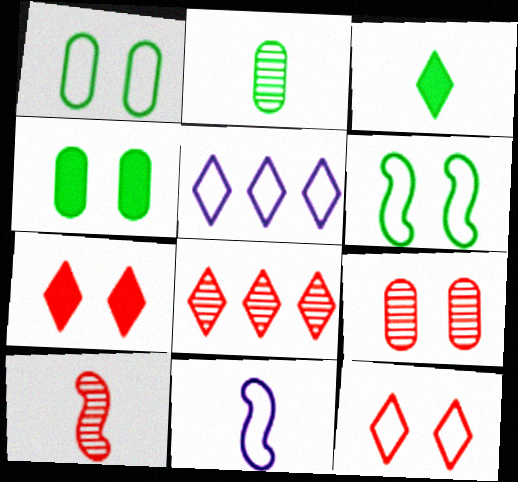[[4, 5, 10], 
[4, 8, 11], 
[8, 9, 10]]